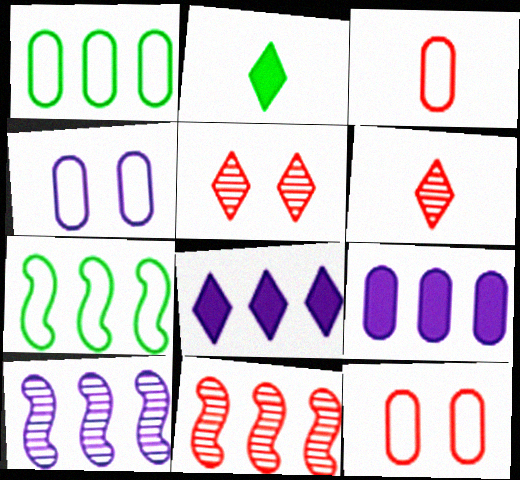[[1, 3, 4], 
[1, 8, 11], 
[2, 4, 11], 
[2, 10, 12]]